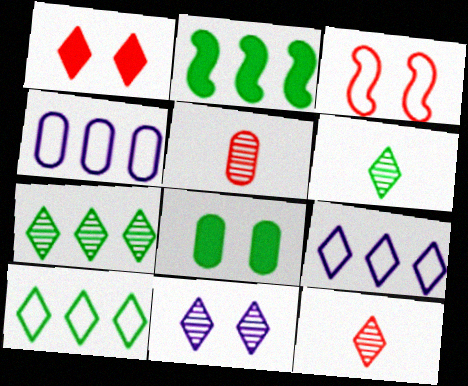[[1, 6, 9], 
[3, 8, 11], 
[4, 5, 8], 
[7, 11, 12]]